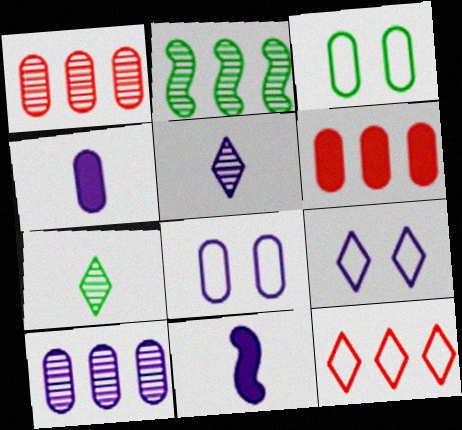[[1, 3, 4], 
[4, 8, 10], 
[9, 10, 11]]